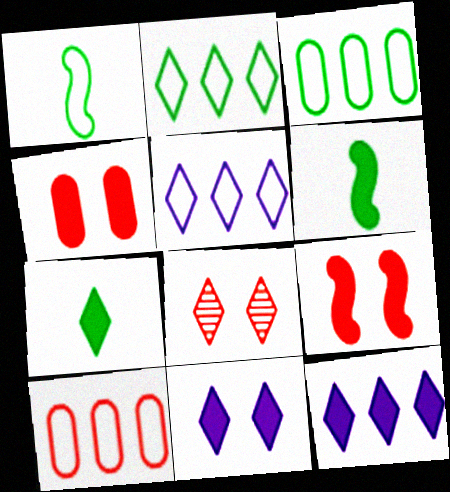[[4, 6, 12], 
[5, 7, 8]]